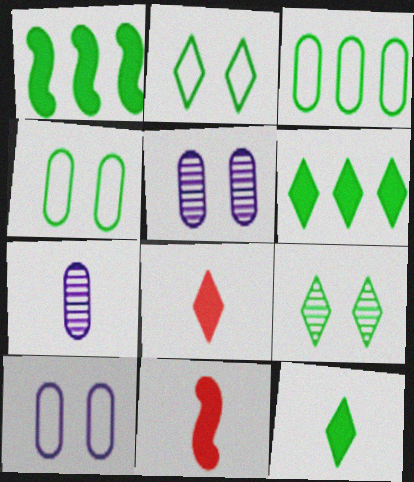[]